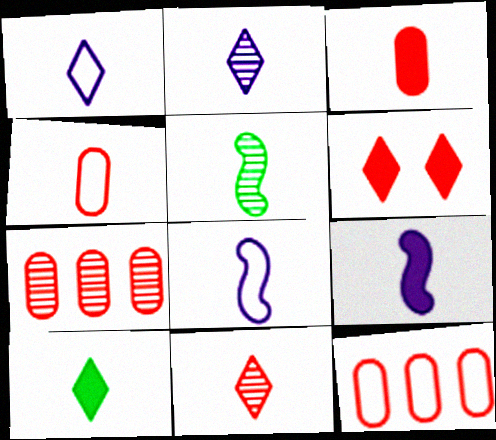[[1, 3, 5], 
[1, 10, 11], 
[3, 9, 10]]